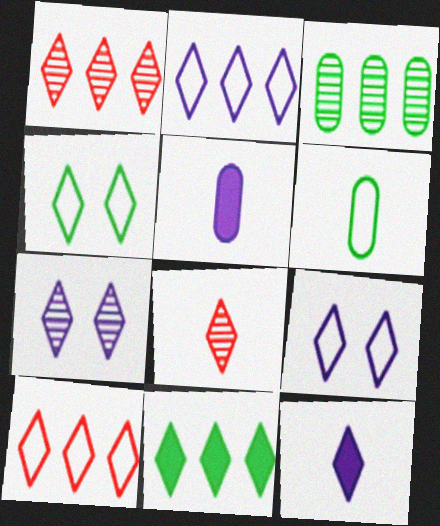[[1, 2, 11], 
[1, 4, 12], 
[2, 7, 12], 
[8, 9, 11]]